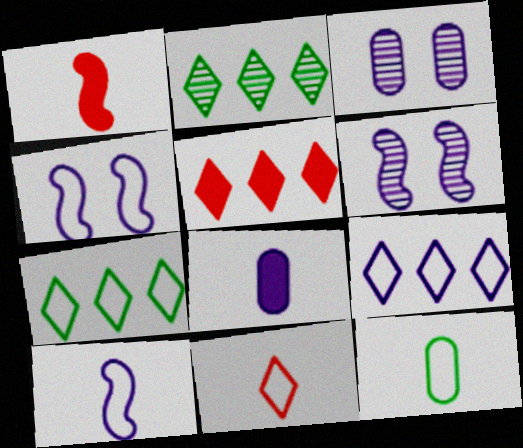[[1, 3, 7], 
[2, 5, 9], 
[5, 6, 12], 
[6, 8, 9], 
[10, 11, 12]]